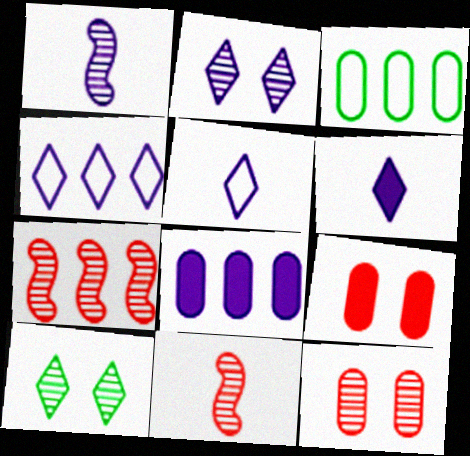[[2, 4, 6]]